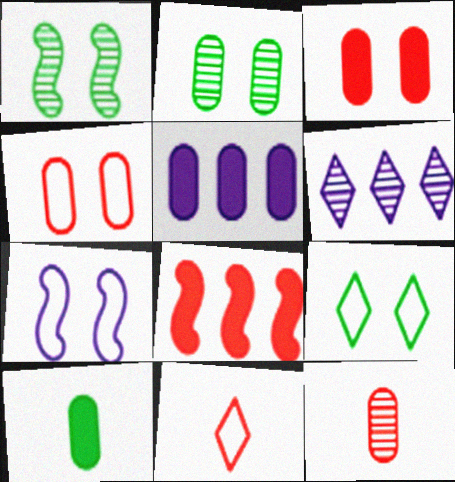[[1, 5, 11], 
[1, 6, 12], 
[3, 5, 10], 
[4, 7, 9]]